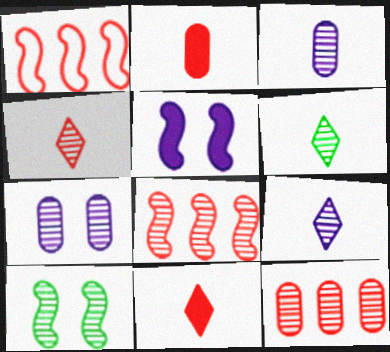[[4, 6, 9], 
[6, 7, 8], 
[9, 10, 12]]